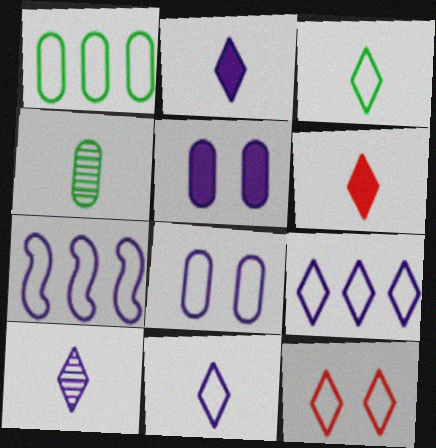[[2, 10, 11], 
[3, 6, 10], 
[3, 9, 12], 
[5, 7, 10], 
[7, 8, 11]]